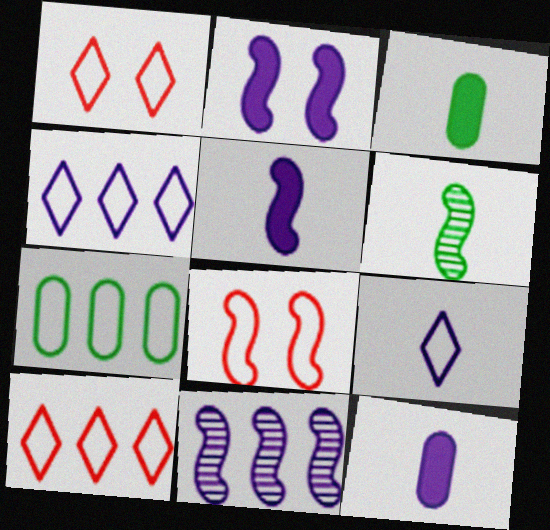[[1, 3, 11], 
[7, 8, 9]]